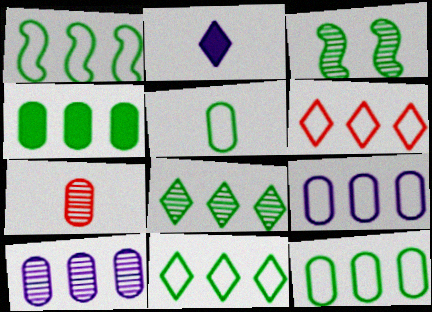[[1, 4, 8], 
[1, 6, 9], 
[1, 11, 12]]